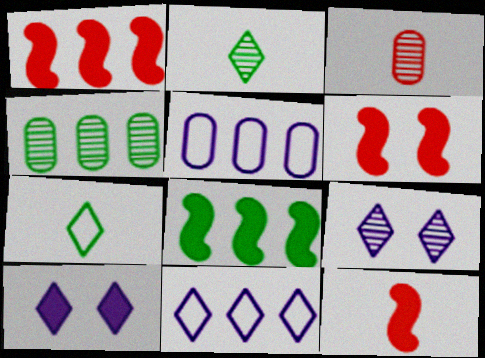[[1, 4, 11], 
[1, 6, 12], 
[2, 5, 6]]